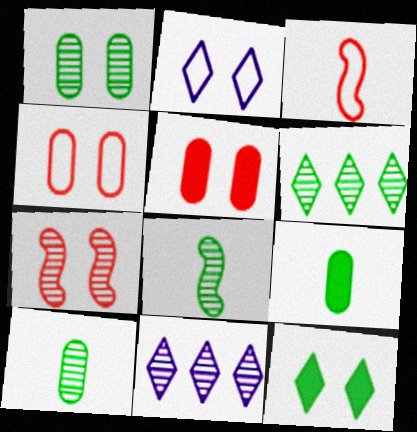[[1, 6, 8], 
[7, 10, 11]]